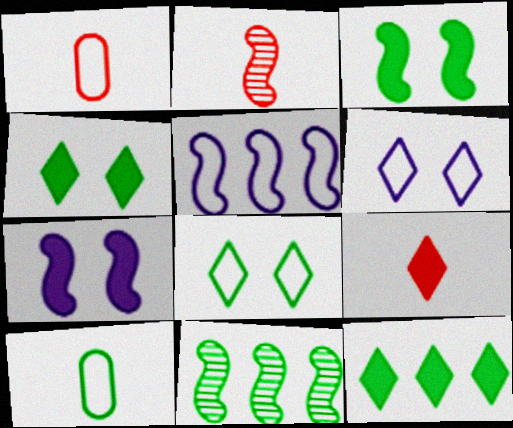[[1, 2, 9], 
[1, 5, 8], 
[2, 3, 5], 
[4, 10, 11]]